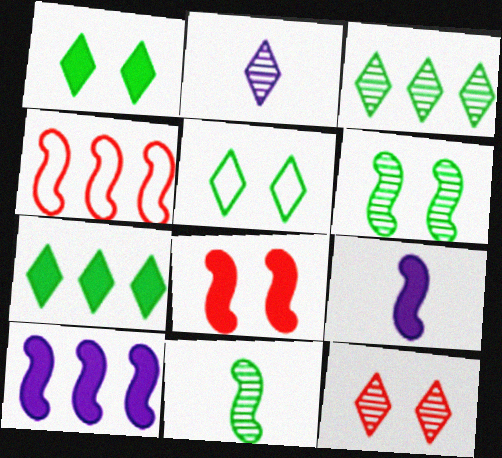[[2, 3, 12], 
[4, 6, 9]]